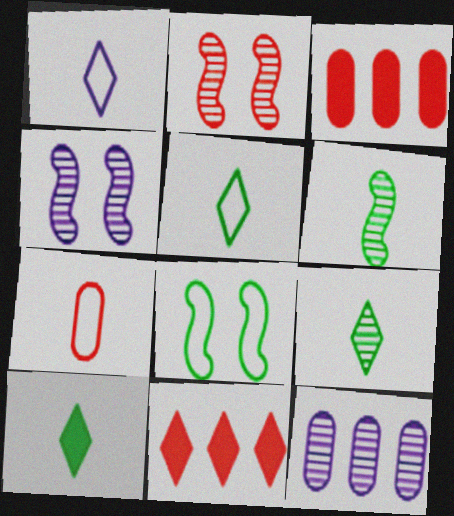[[2, 7, 11], 
[2, 9, 12], 
[3, 4, 5], 
[5, 9, 10]]